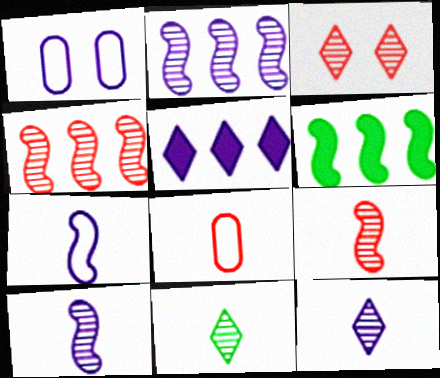[[1, 5, 10]]